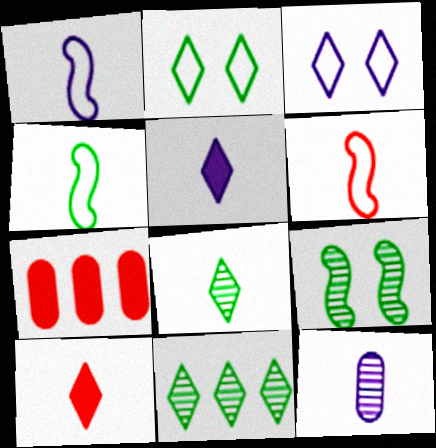[[1, 4, 6], 
[1, 5, 12], 
[3, 10, 11], 
[4, 10, 12]]